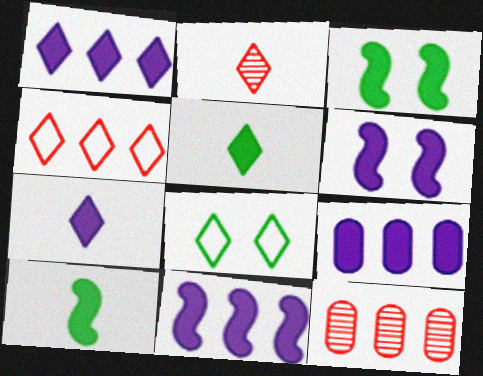[[1, 2, 8], 
[1, 9, 11], 
[6, 7, 9]]